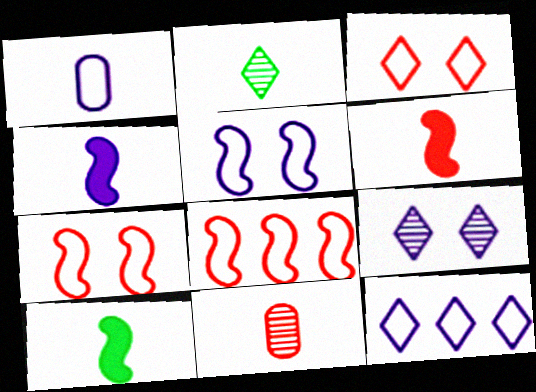[[1, 2, 6], 
[1, 5, 12], 
[4, 6, 10]]